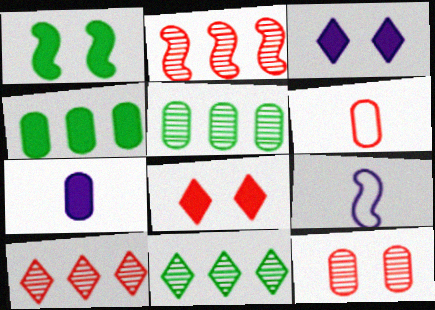[[1, 2, 9], 
[2, 6, 8], 
[5, 8, 9]]